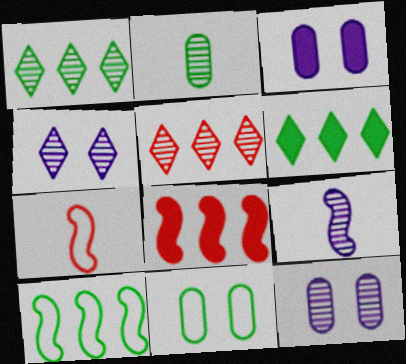[[1, 3, 7], 
[6, 7, 12]]